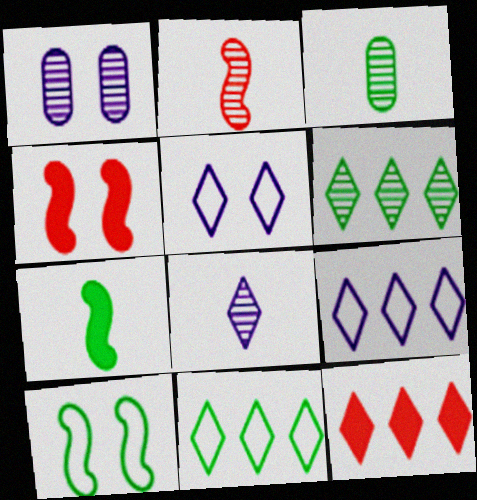[[1, 2, 6], 
[2, 3, 8], 
[3, 4, 9], 
[6, 9, 12]]